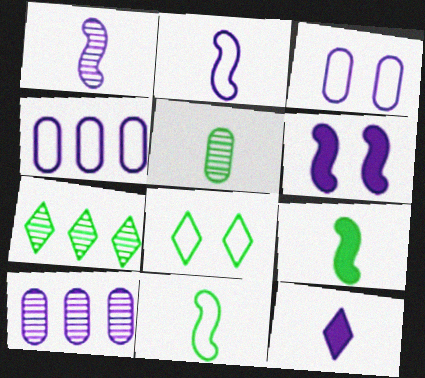[]